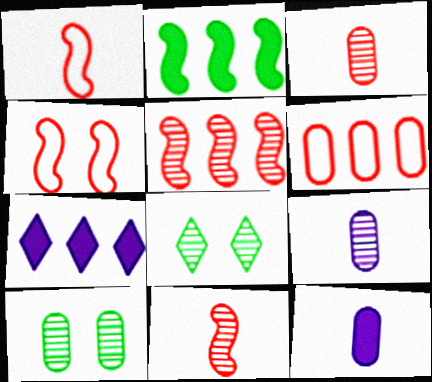[[1, 7, 10], 
[5, 8, 9], 
[6, 10, 12]]